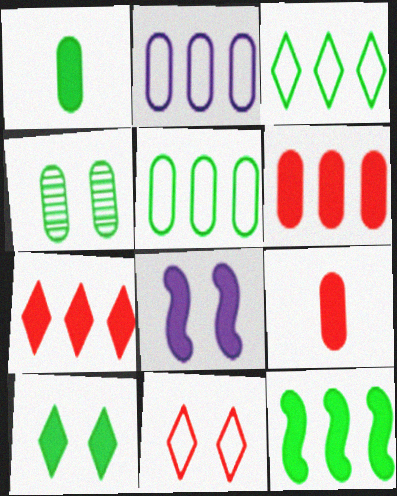[[1, 4, 5], 
[1, 7, 8], 
[1, 10, 12], 
[2, 4, 9], 
[4, 8, 11]]